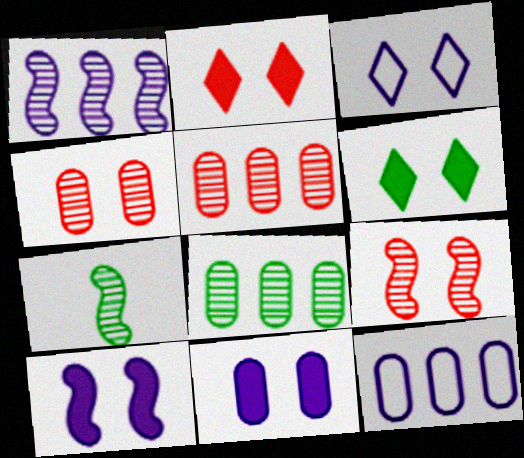[[1, 7, 9], 
[2, 7, 12]]